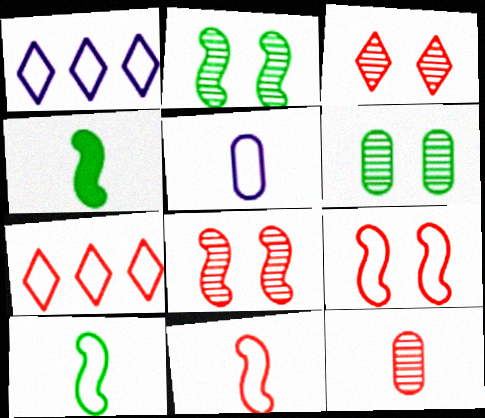[]